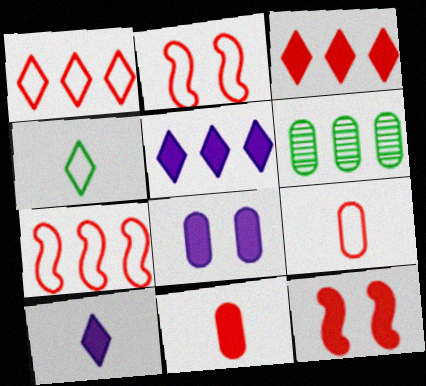[[1, 2, 9], 
[2, 6, 10], 
[3, 11, 12], 
[5, 6, 7], 
[6, 8, 9]]